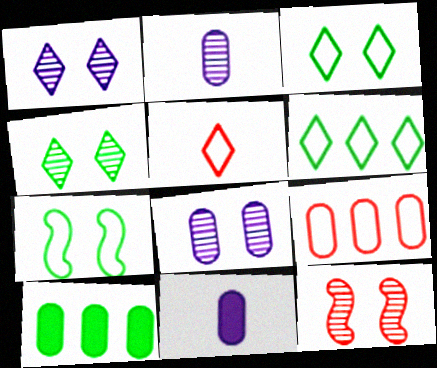[[4, 8, 12], 
[6, 11, 12]]